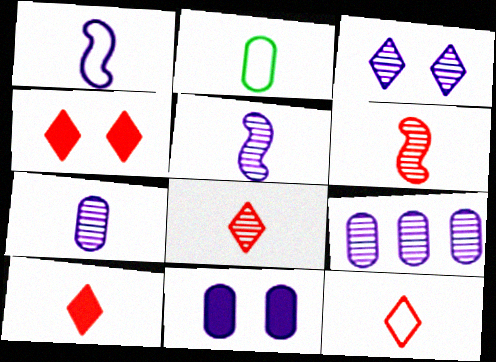[[1, 2, 12], 
[2, 5, 10], 
[3, 5, 9], 
[8, 10, 12]]